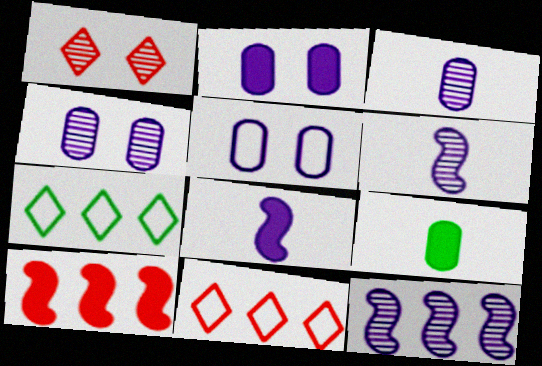[[2, 4, 5]]